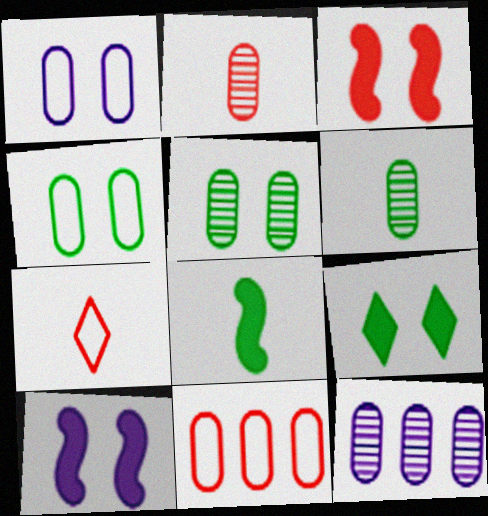[[2, 5, 12]]